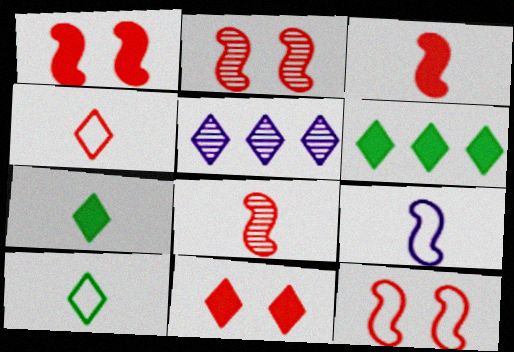[[1, 2, 12], 
[5, 10, 11]]